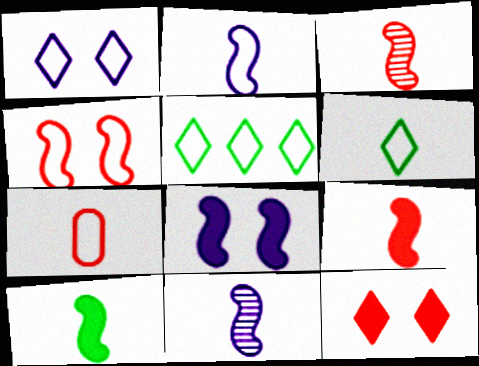[[2, 3, 10], 
[2, 6, 7]]